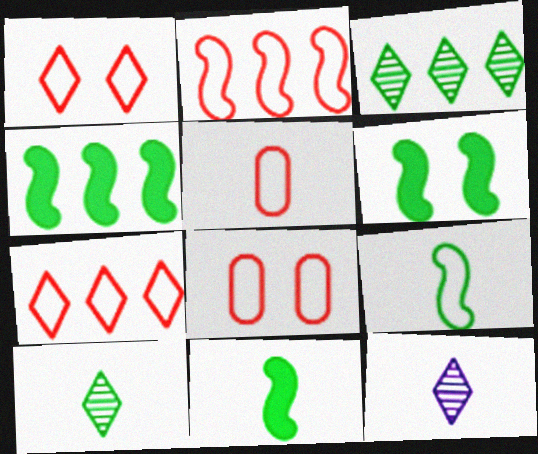[[1, 2, 5], 
[4, 6, 11], 
[4, 8, 12], 
[5, 11, 12]]